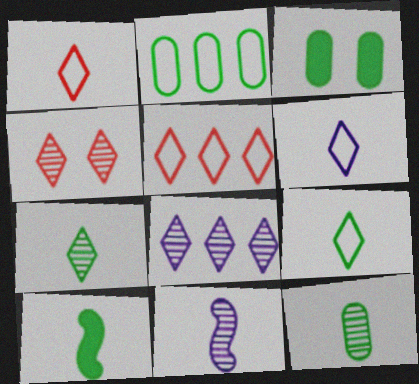[[1, 6, 9], 
[2, 3, 12], 
[3, 5, 11], 
[4, 7, 8], 
[9, 10, 12]]